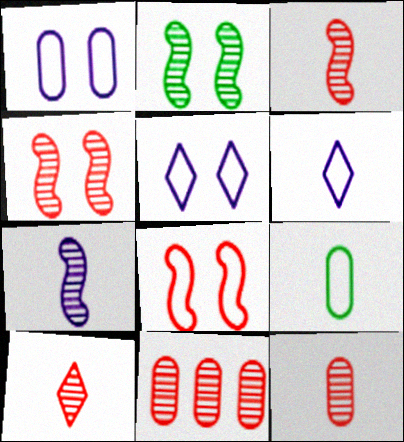[[3, 10, 12], 
[4, 10, 11]]